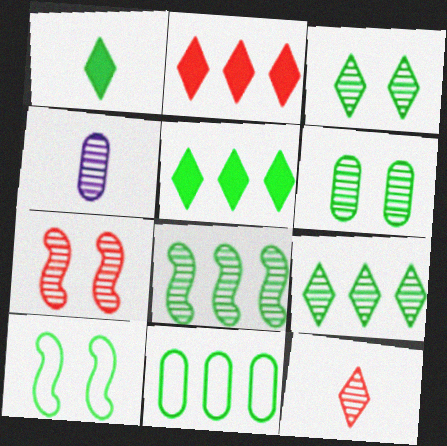[[2, 4, 10], 
[4, 7, 9], 
[5, 8, 11]]